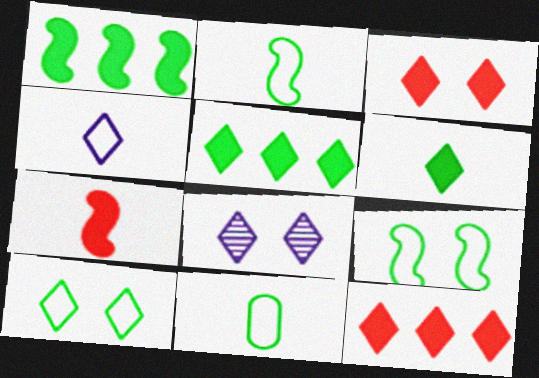[[3, 8, 10]]